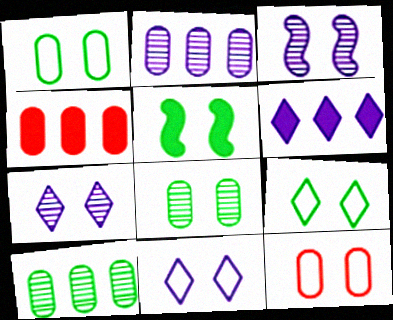[[5, 7, 12], 
[5, 8, 9]]